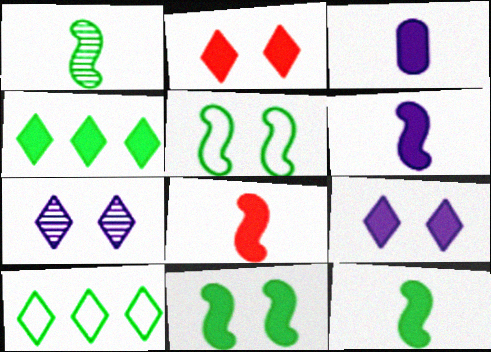[[6, 8, 12]]